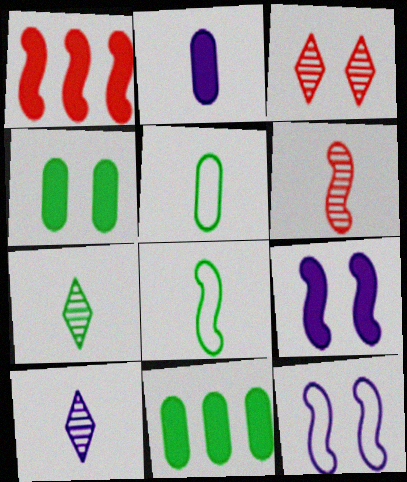[[3, 4, 12]]